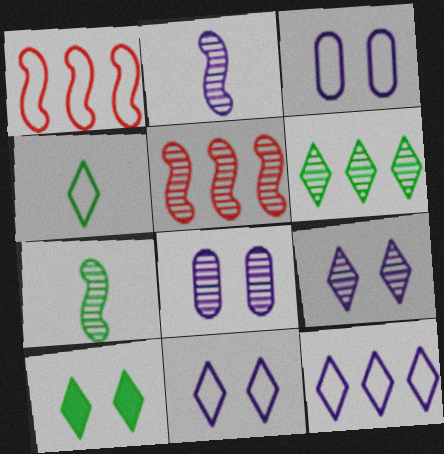[[1, 3, 4], 
[4, 6, 10]]